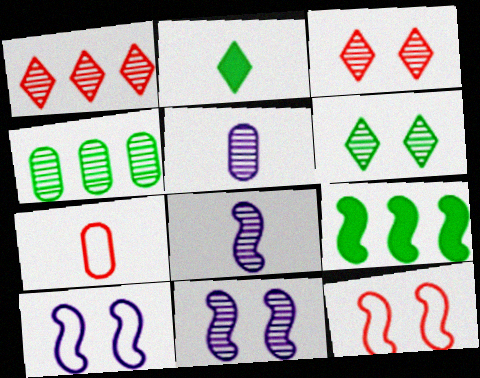[[2, 7, 8], 
[3, 4, 8], 
[8, 9, 12]]